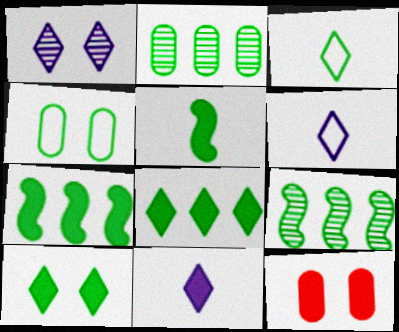[[6, 9, 12], 
[7, 11, 12]]